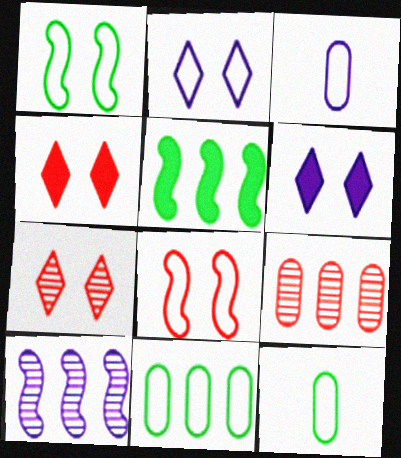[[3, 5, 7], 
[3, 6, 10], 
[4, 10, 12]]